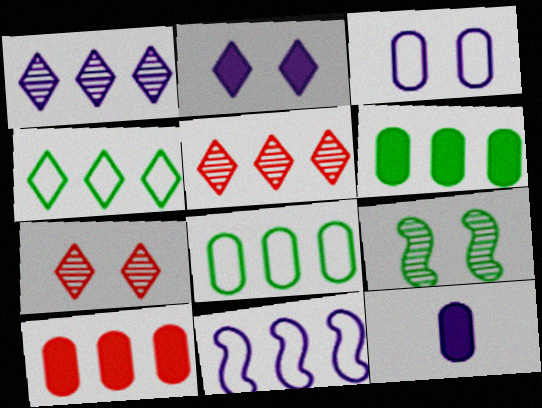[[5, 6, 11]]